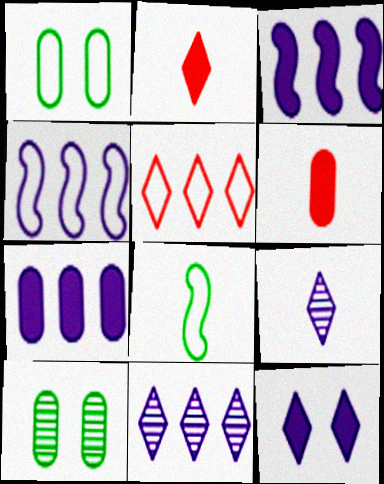[[2, 4, 10], 
[4, 7, 11], 
[6, 8, 9]]